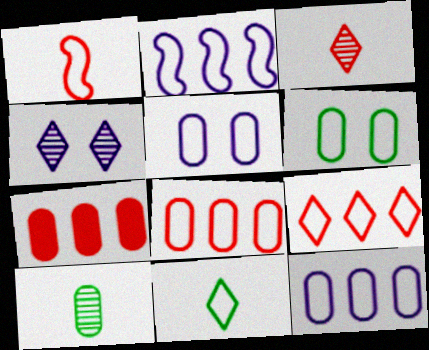[[5, 7, 10]]